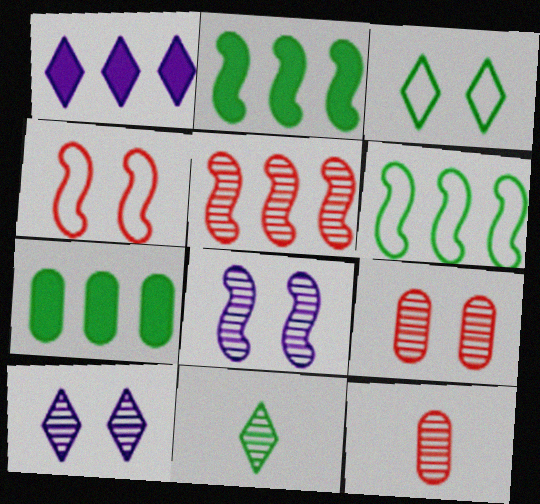[]